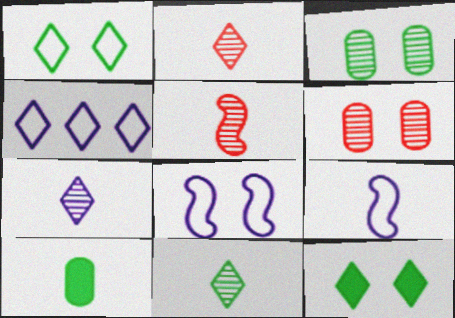[[2, 4, 12], 
[2, 7, 11], 
[2, 9, 10], 
[6, 8, 12]]